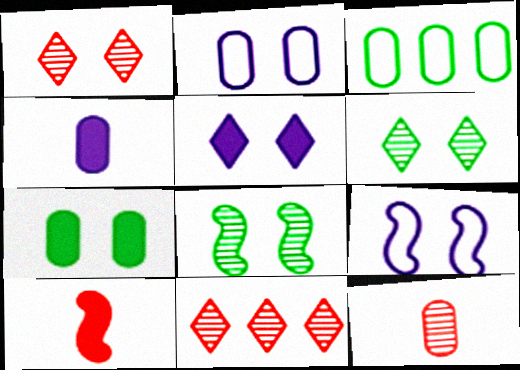[[1, 7, 9]]